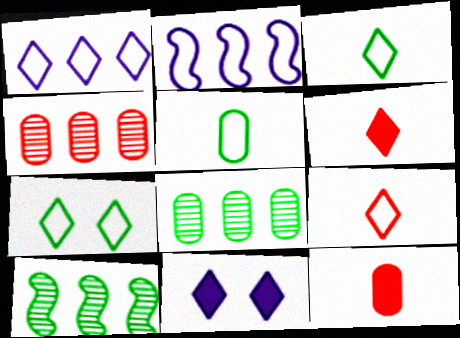[[1, 7, 9]]